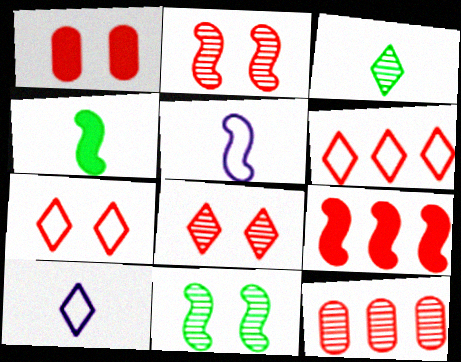[[1, 2, 7], 
[5, 9, 11], 
[6, 9, 12]]